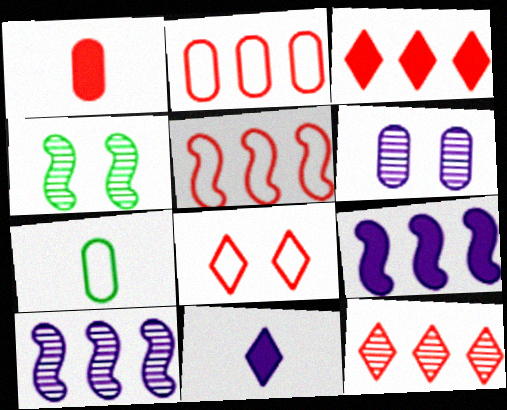[[2, 4, 11]]